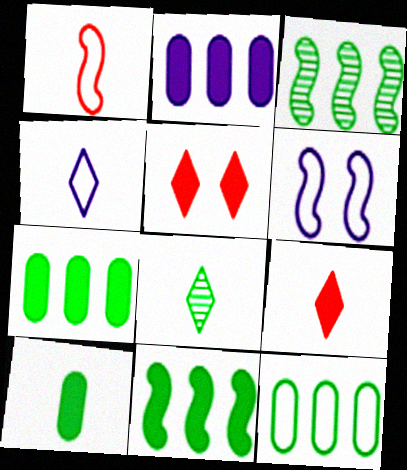[[4, 8, 9]]